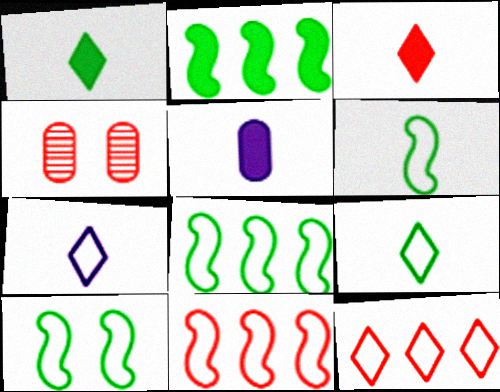[[2, 4, 7], 
[3, 4, 11], 
[6, 8, 10]]